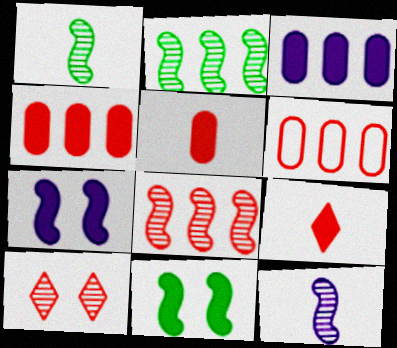[[3, 9, 11]]